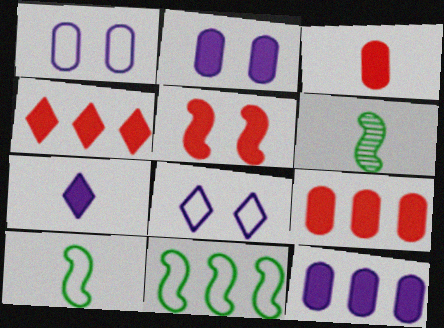[[1, 4, 6], 
[3, 4, 5], 
[6, 8, 9]]